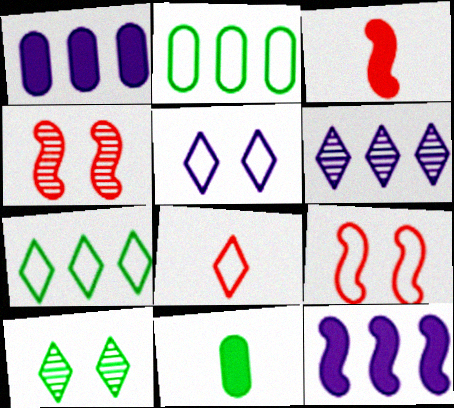[[5, 7, 8], 
[6, 9, 11]]